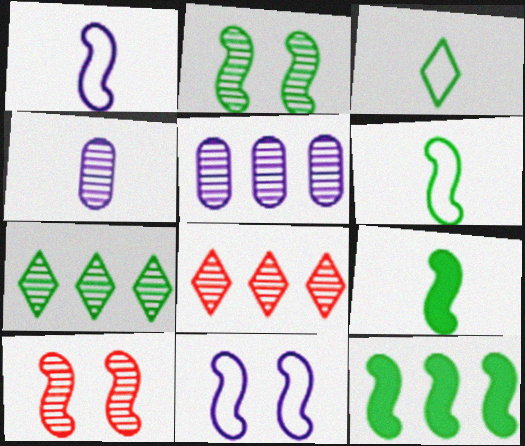[[1, 10, 12], 
[2, 4, 8], 
[2, 6, 12], 
[4, 7, 10]]